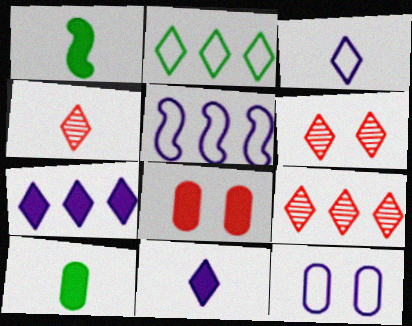[[1, 7, 8], 
[1, 9, 12], 
[2, 6, 11], 
[2, 7, 9], 
[3, 5, 12], 
[4, 6, 9], 
[5, 6, 10]]